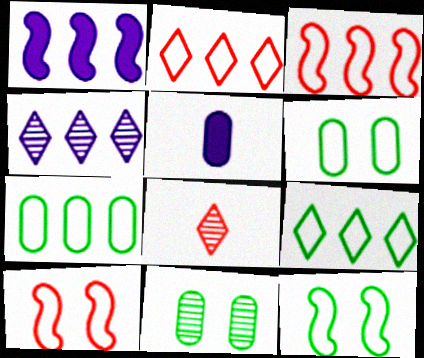[[1, 6, 8]]